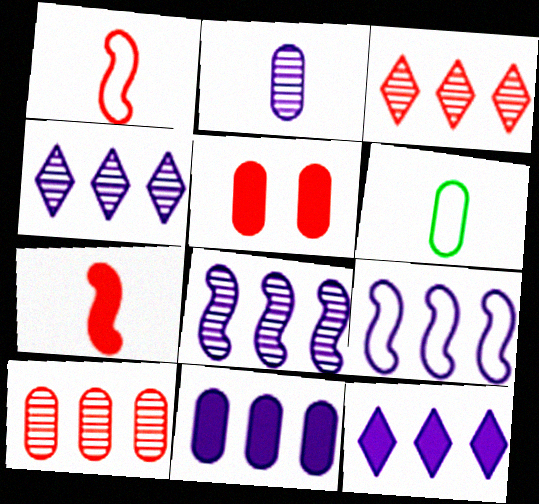[[1, 3, 5], 
[4, 9, 11]]